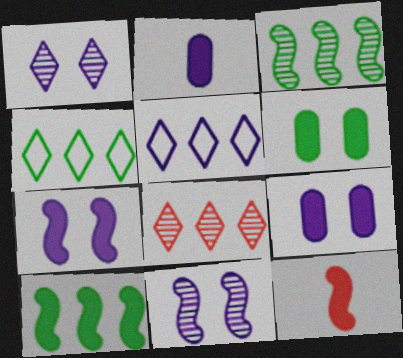[[2, 5, 11], 
[7, 10, 12]]